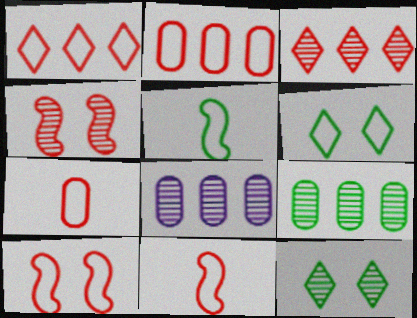[[1, 7, 10]]